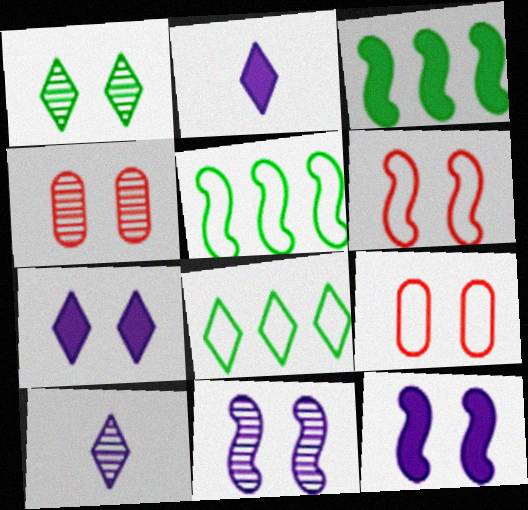[[1, 4, 11], 
[1, 9, 12], 
[2, 4, 5], 
[3, 9, 10]]